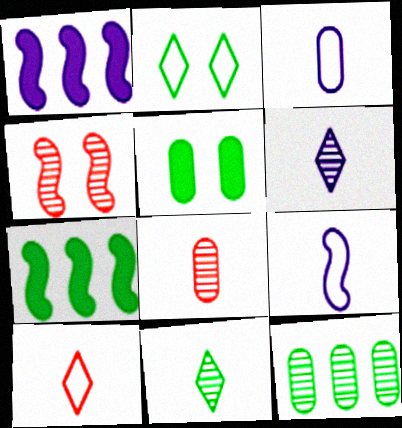[[1, 2, 8], 
[4, 6, 12], 
[4, 7, 9]]